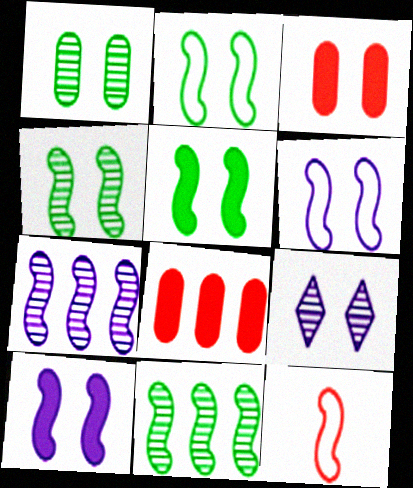[[2, 3, 9], 
[2, 4, 5], 
[5, 7, 12], 
[10, 11, 12]]